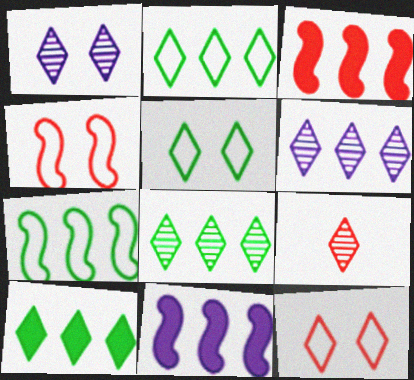[[1, 8, 9], 
[2, 8, 10]]